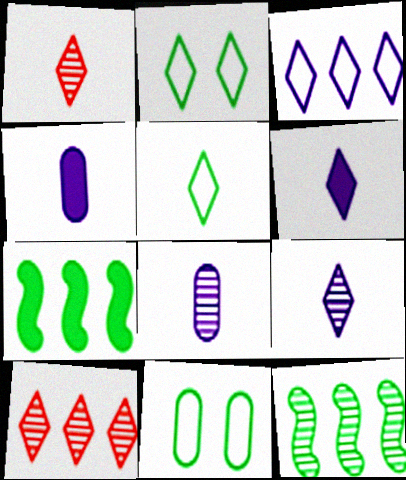[[1, 5, 6], 
[2, 6, 10]]